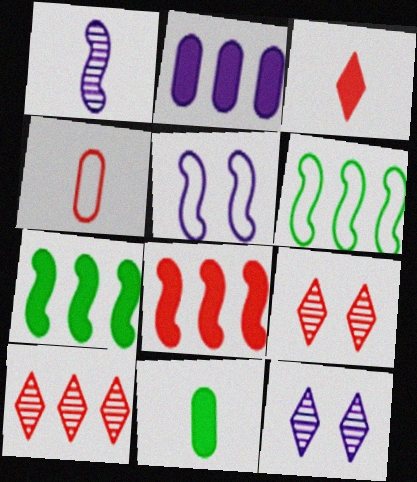[[2, 6, 10], 
[4, 7, 12], 
[4, 8, 9], 
[5, 10, 11]]